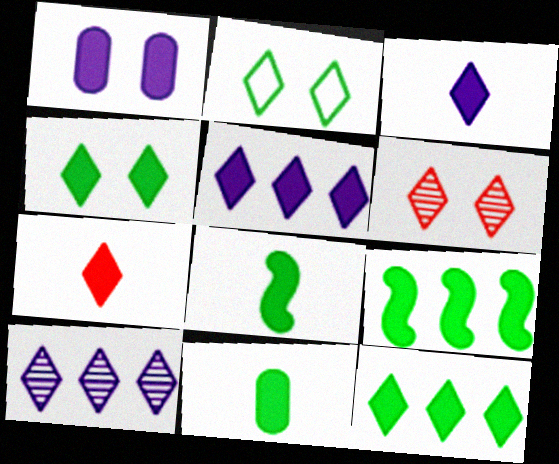[[1, 7, 9], 
[2, 7, 10], 
[4, 5, 7], 
[4, 9, 11]]